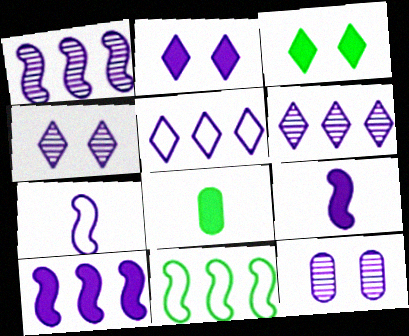[[5, 9, 12]]